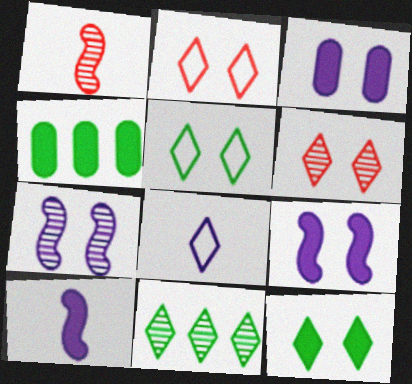[]